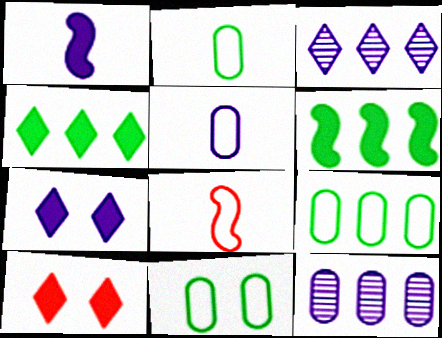[[2, 9, 11]]